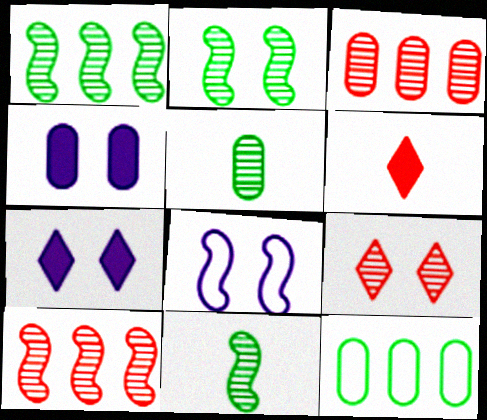[[1, 2, 11]]